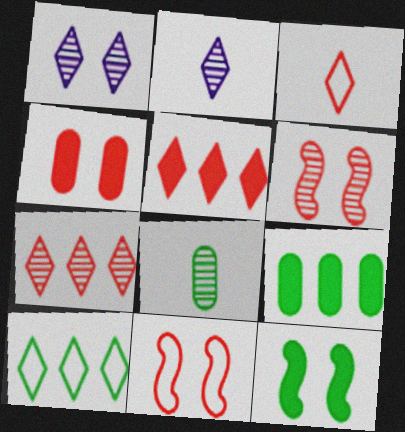[[2, 9, 11], 
[8, 10, 12]]